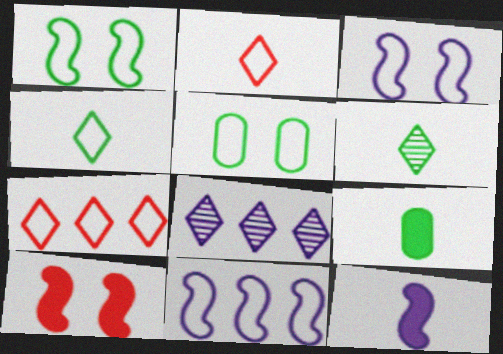[[2, 5, 11]]